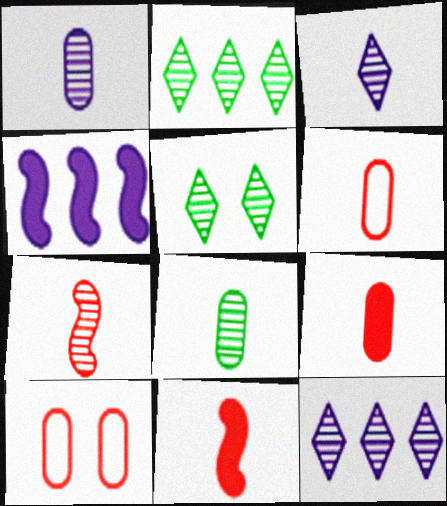[[3, 7, 8], 
[4, 5, 6]]